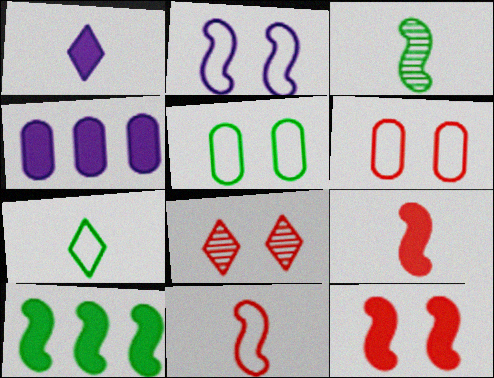[[6, 8, 12]]